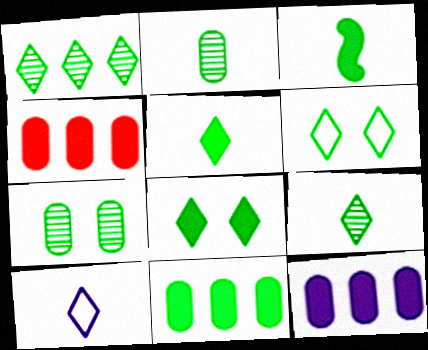[[1, 5, 6], 
[3, 8, 11], 
[4, 11, 12]]